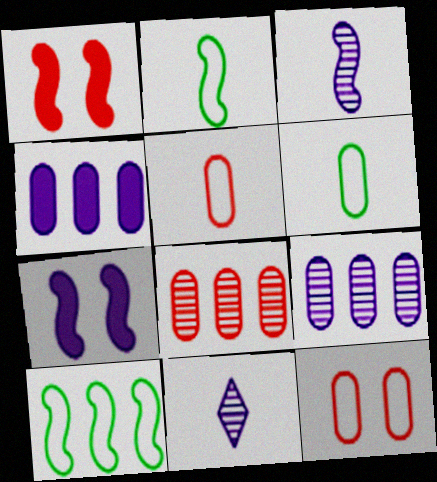[[1, 3, 10]]